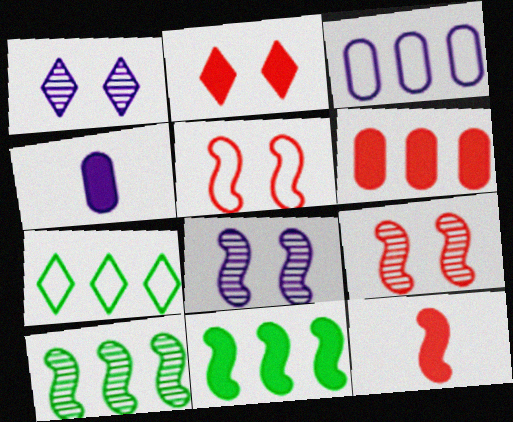[[2, 4, 11], 
[2, 6, 12], 
[4, 7, 9]]